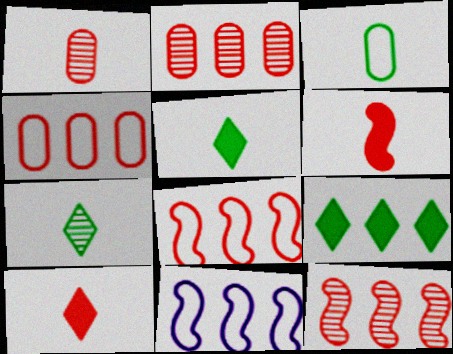[[2, 9, 11]]